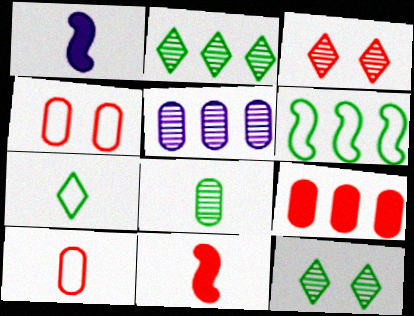[[1, 2, 4]]